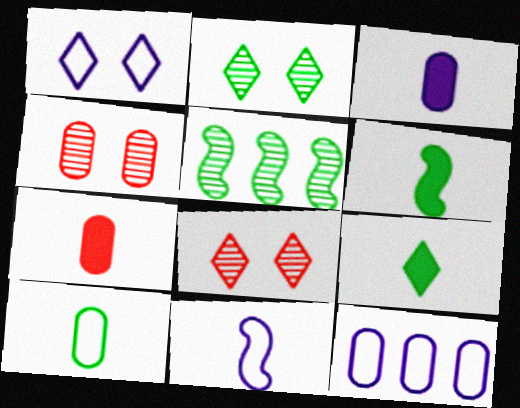[[1, 5, 7], 
[1, 11, 12], 
[6, 8, 12]]